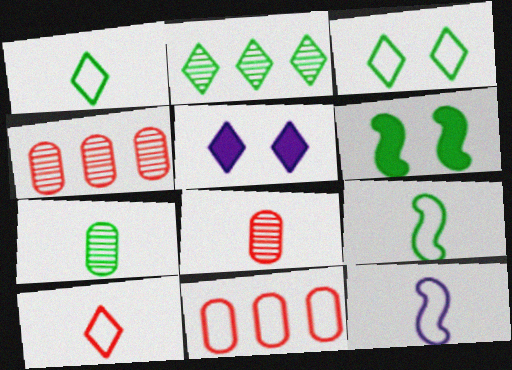[[2, 5, 10], 
[3, 11, 12], 
[4, 5, 9]]